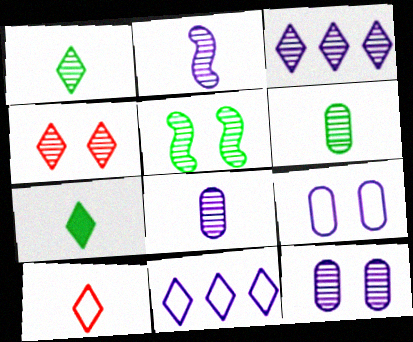[[1, 3, 4], 
[2, 3, 12], 
[4, 5, 12], 
[4, 7, 11]]